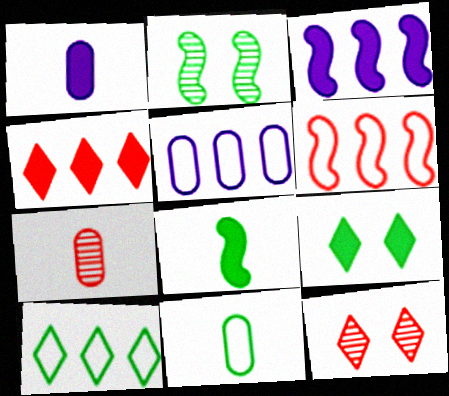[[1, 7, 11], 
[3, 11, 12], 
[5, 6, 10], 
[5, 8, 12]]